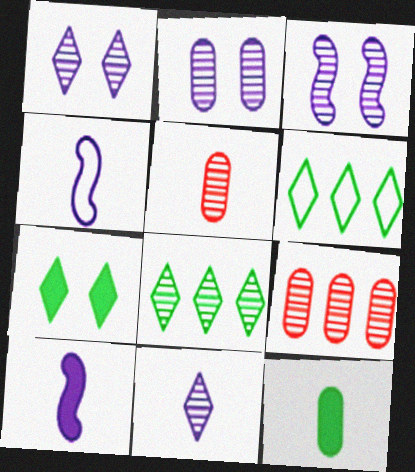[[1, 2, 3], 
[3, 5, 8], 
[4, 7, 9]]